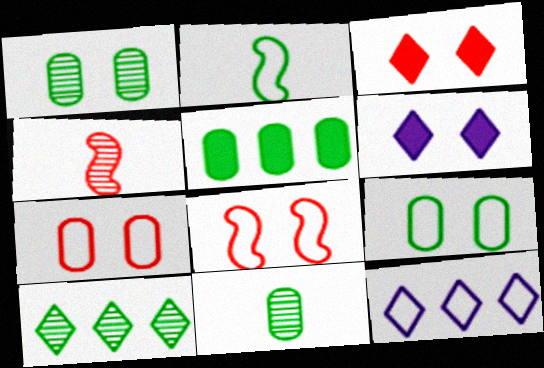[[1, 6, 8], 
[2, 7, 12], 
[5, 9, 11]]